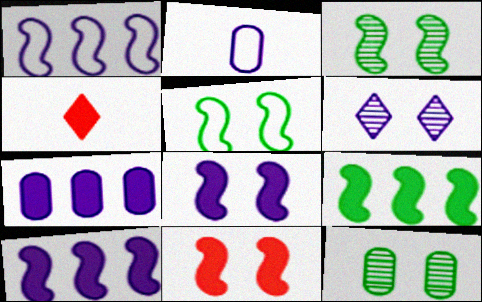[[1, 4, 12], 
[2, 6, 10]]